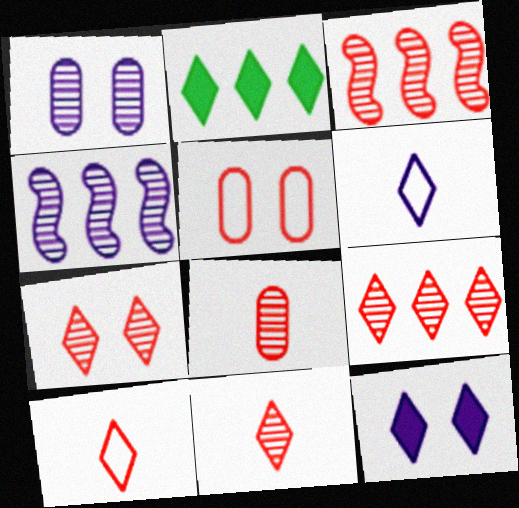[[2, 6, 7], 
[3, 7, 8], 
[7, 9, 11]]